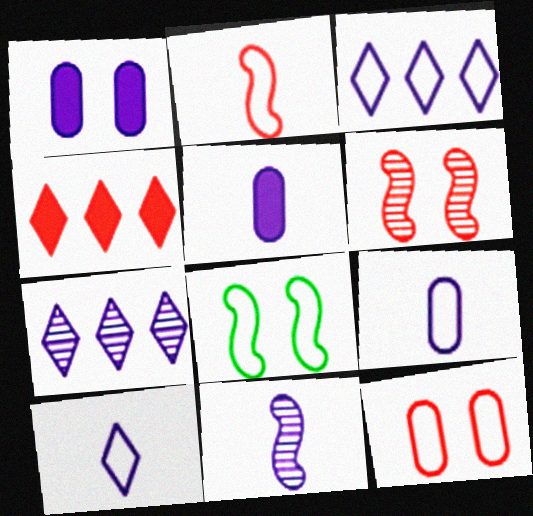[[1, 3, 11], 
[5, 10, 11]]